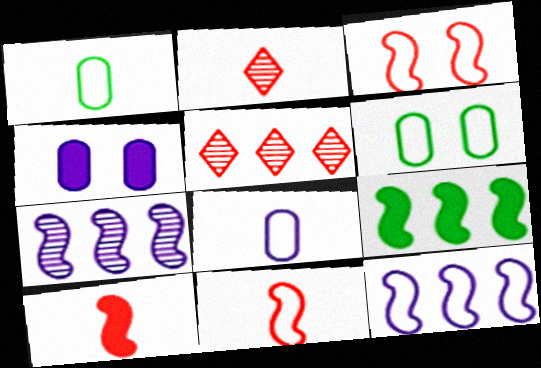[]